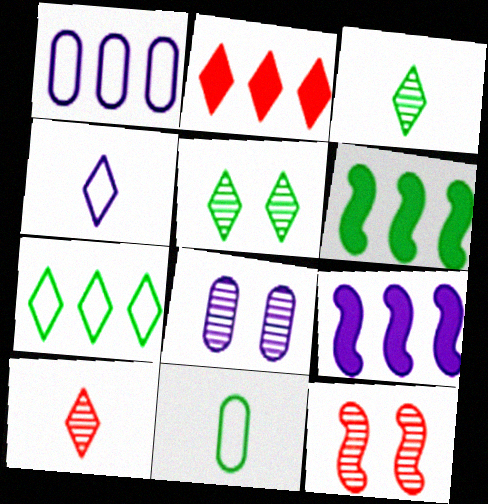[[2, 4, 5], 
[4, 8, 9], 
[5, 6, 11], 
[5, 8, 12]]